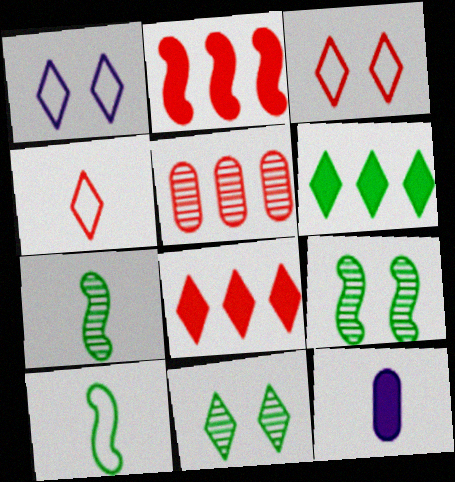[[4, 7, 12]]